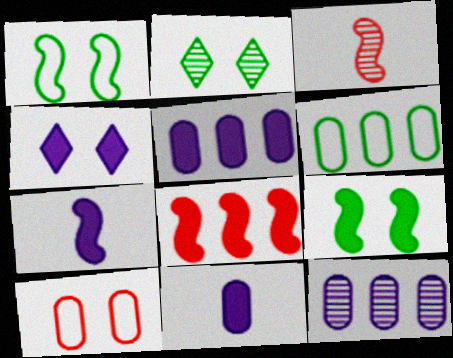[[2, 3, 12], 
[3, 4, 6], 
[4, 5, 7], 
[7, 8, 9]]